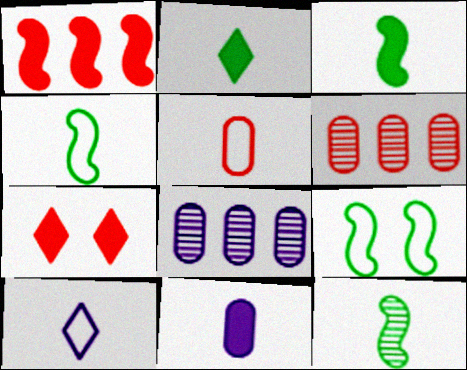[[3, 4, 12], 
[4, 5, 10], 
[4, 7, 8]]